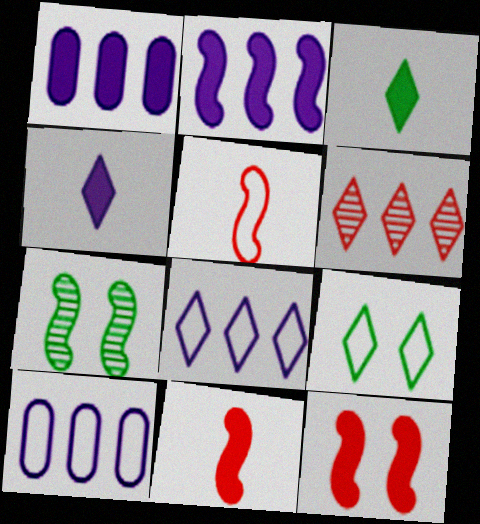[[1, 3, 12], 
[2, 5, 7], 
[4, 6, 9], 
[5, 9, 10]]